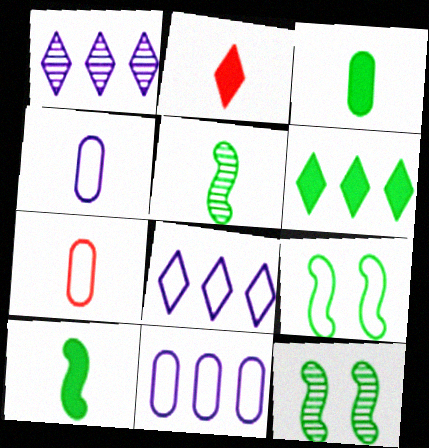[[2, 4, 5], 
[2, 11, 12], 
[7, 8, 9]]